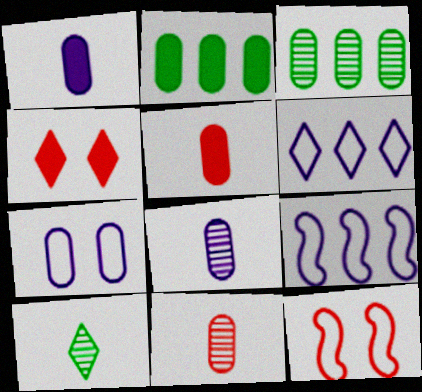[[2, 7, 11], 
[3, 5, 7], 
[4, 6, 10]]